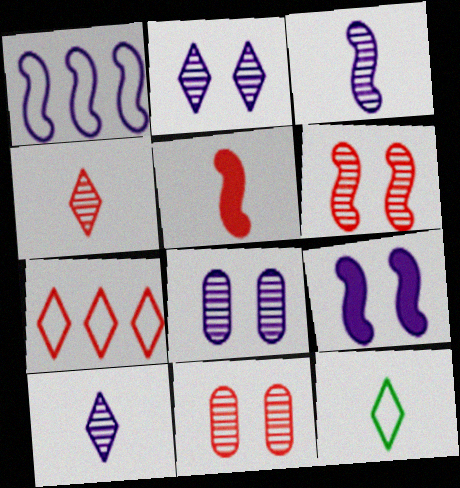[[1, 3, 9], 
[5, 7, 11]]